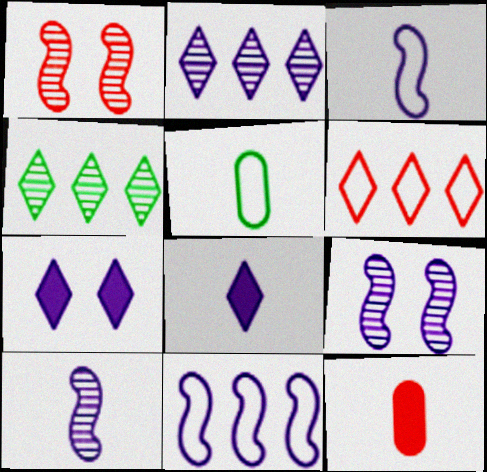[[1, 6, 12]]